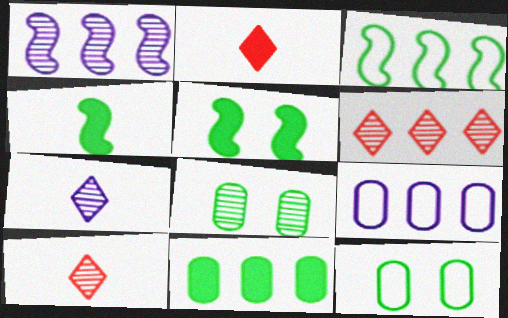[[1, 2, 12], 
[1, 8, 10], 
[5, 9, 10]]